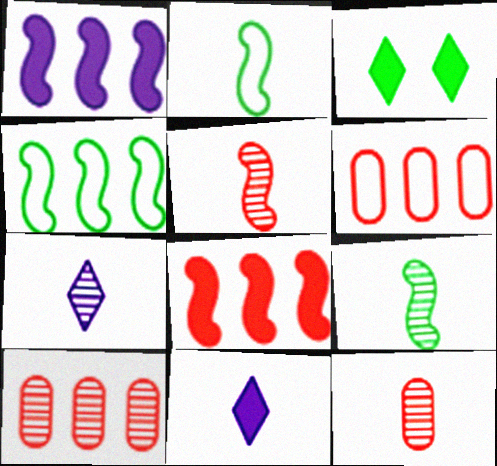[[2, 11, 12], 
[7, 9, 12]]